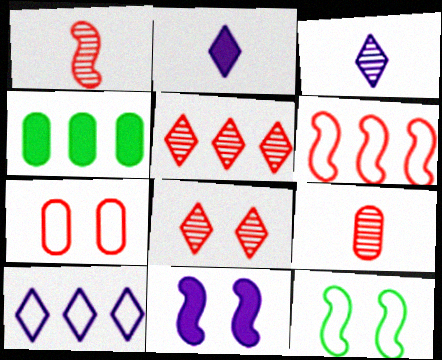[]